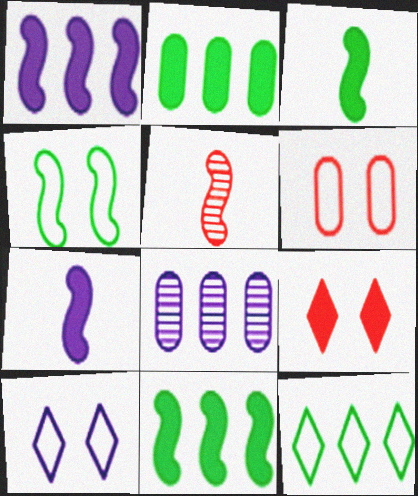[[1, 4, 5], 
[2, 5, 10], 
[2, 7, 9], 
[4, 6, 10], 
[7, 8, 10]]